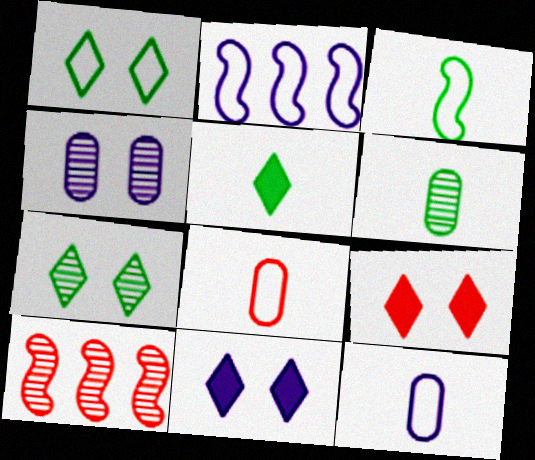[[1, 2, 8], 
[2, 6, 9], 
[3, 5, 6], 
[8, 9, 10]]